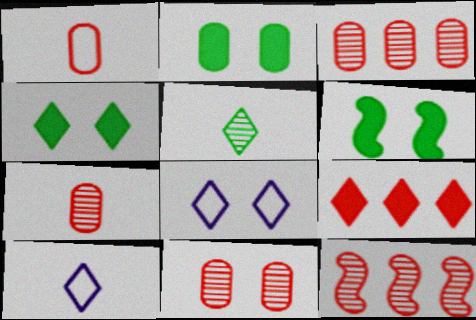[[2, 4, 6], 
[2, 10, 12], 
[3, 6, 10], 
[3, 7, 11], 
[5, 8, 9], 
[6, 8, 11]]